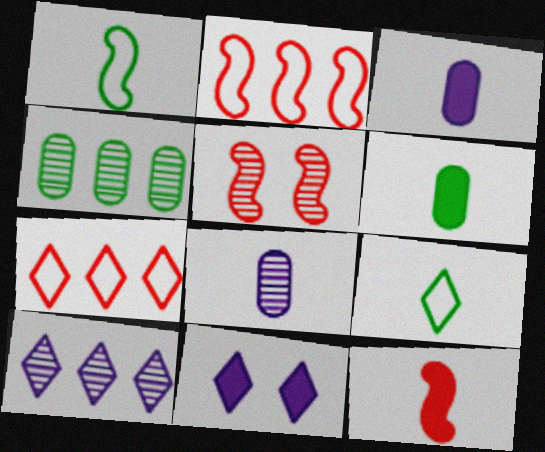[[2, 5, 12], 
[8, 9, 12]]